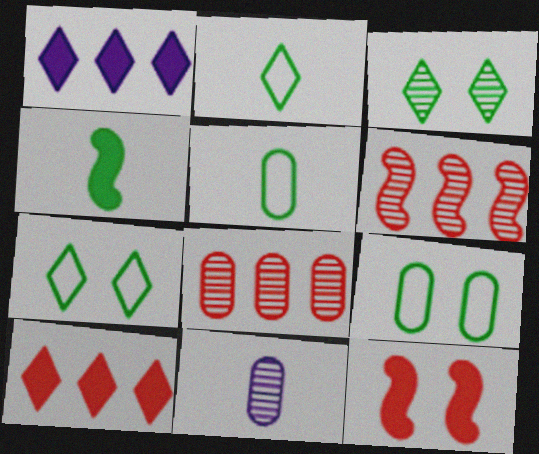[[3, 6, 11]]